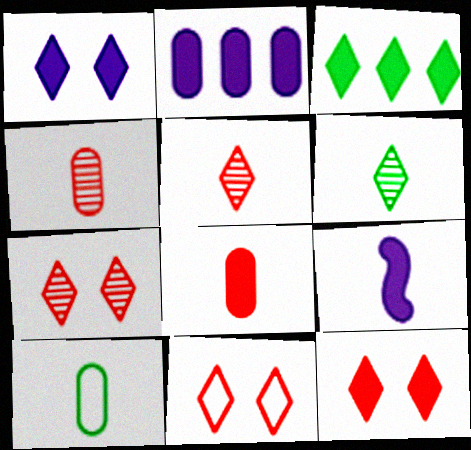[[1, 2, 9], 
[5, 9, 10], 
[7, 11, 12]]